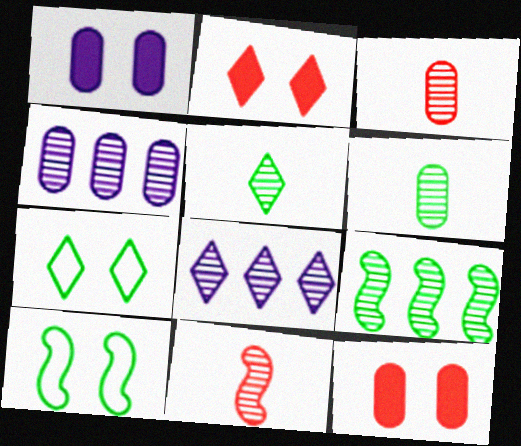[]